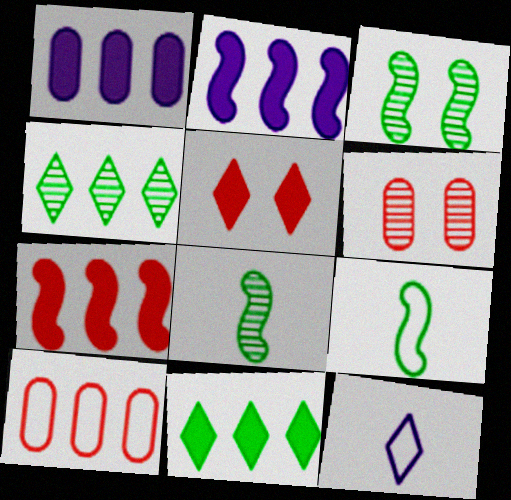[[1, 7, 11], 
[2, 4, 10], 
[4, 5, 12]]